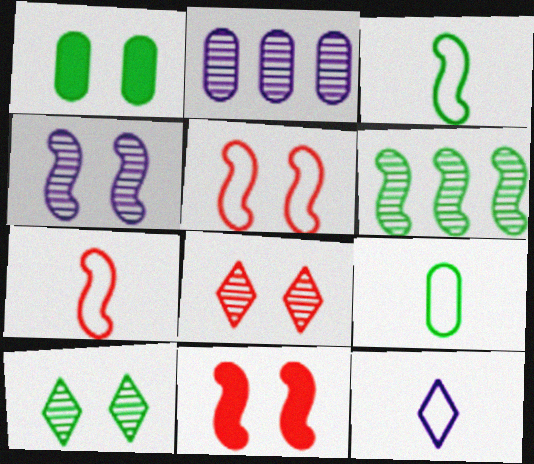[[7, 9, 12]]